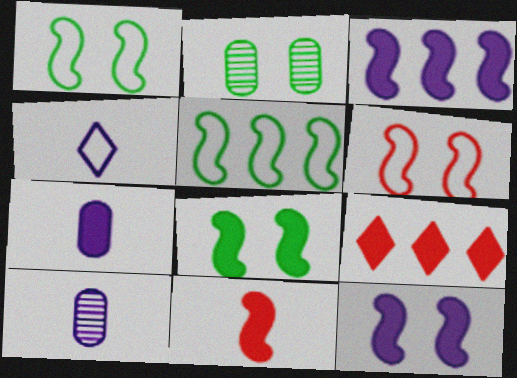[[1, 9, 10], 
[3, 8, 11], 
[7, 8, 9]]